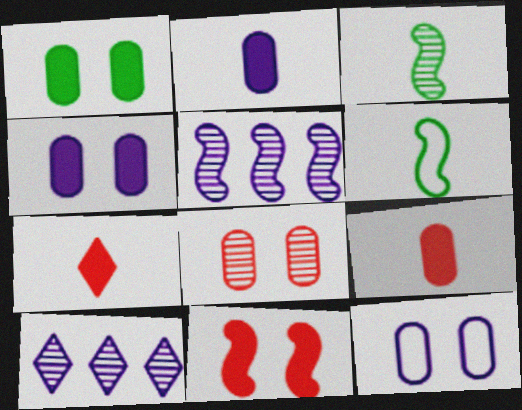[[1, 8, 12], 
[3, 8, 10], 
[5, 6, 11]]